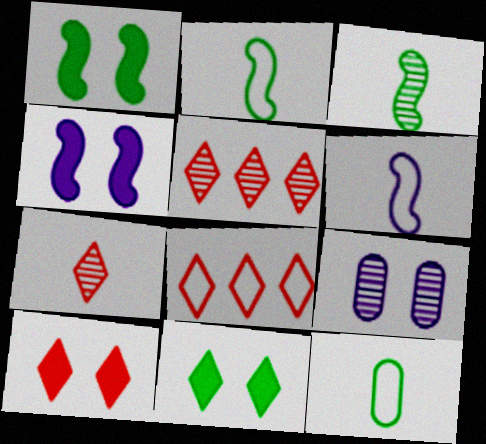[[3, 5, 9], 
[4, 5, 12], 
[7, 8, 10]]